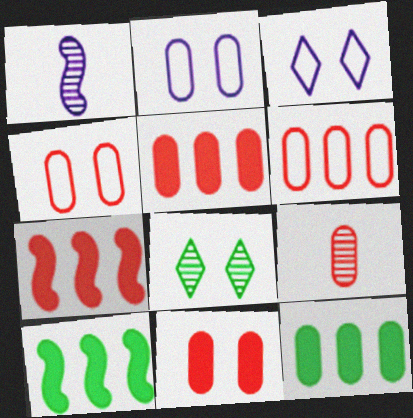[[2, 9, 12], 
[3, 9, 10], 
[4, 5, 9], 
[6, 9, 11]]